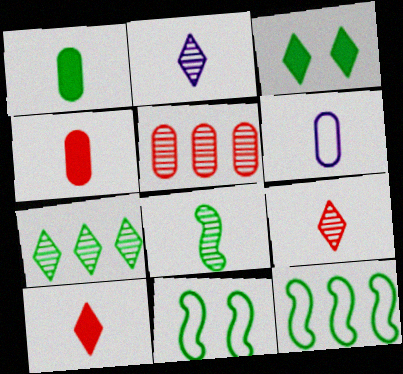[[1, 7, 11], 
[6, 8, 10]]